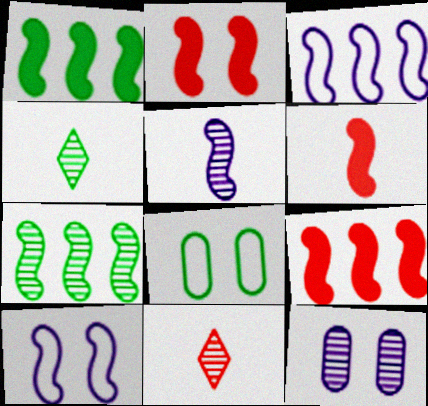[[1, 4, 8], 
[2, 6, 9], 
[3, 7, 9], 
[6, 7, 10], 
[7, 11, 12]]